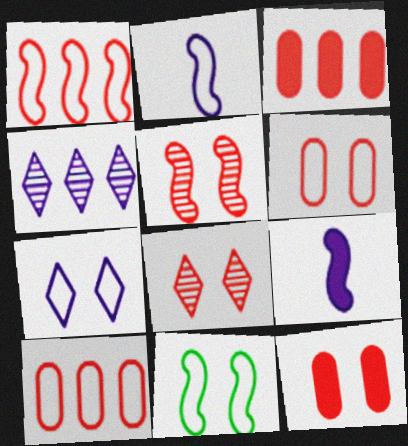[[1, 2, 11], 
[6, 7, 11]]